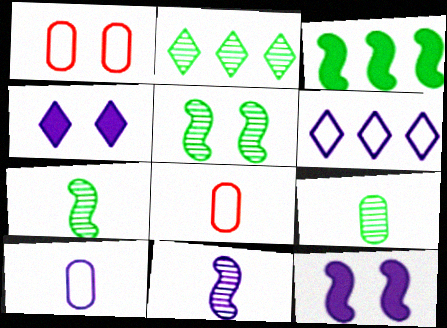[[1, 4, 5], 
[2, 5, 9], 
[2, 8, 12]]